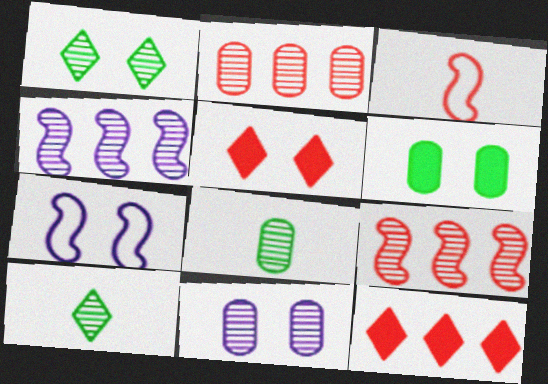[[2, 3, 5], 
[2, 8, 11], 
[7, 8, 12], 
[9, 10, 11]]